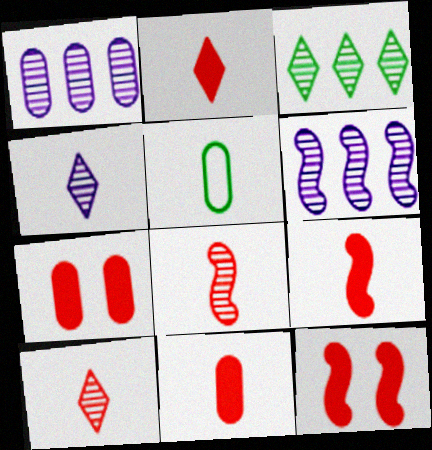[[1, 5, 7], 
[2, 9, 11], 
[4, 5, 9]]